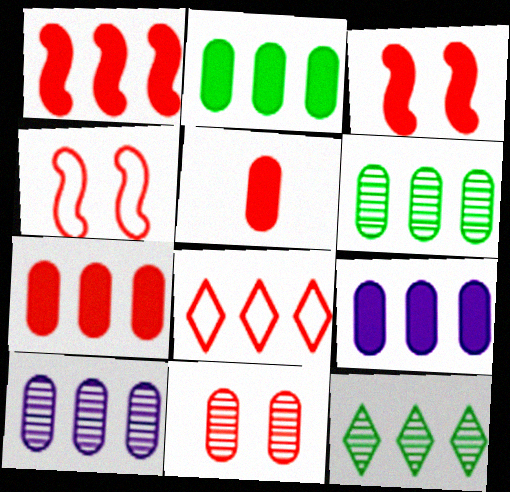[[2, 7, 9]]